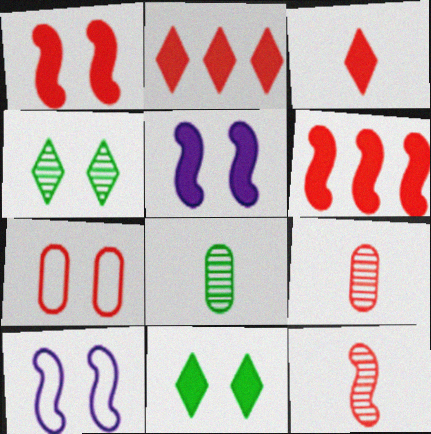[[2, 7, 12], 
[2, 8, 10], 
[4, 5, 7]]